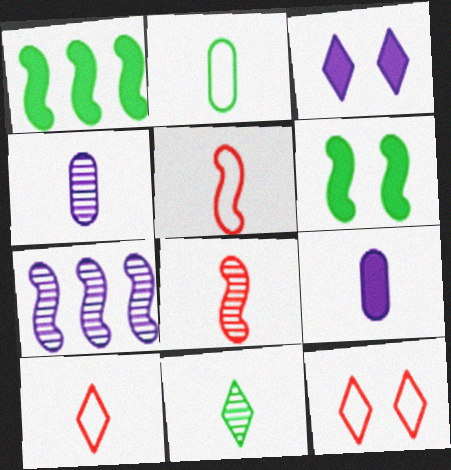[[1, 4, 12], 
[4, 8, 11], 
[5, 6, 7], 
[5, 9, 11]]